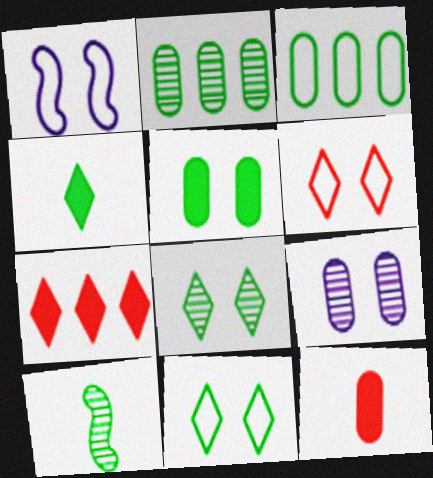[[2, 8, 10], 
[3, 9, 12]]